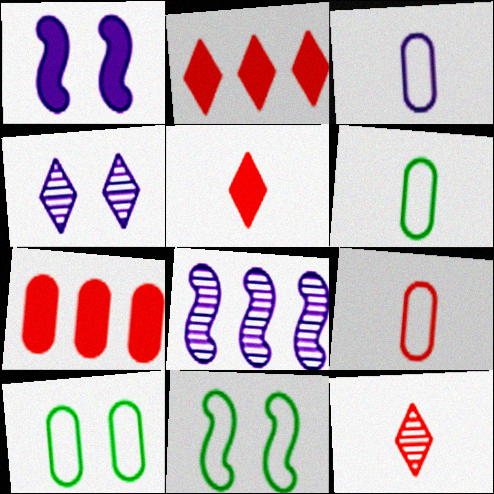[[3, 6, 9], 
[5, 8, 10]]